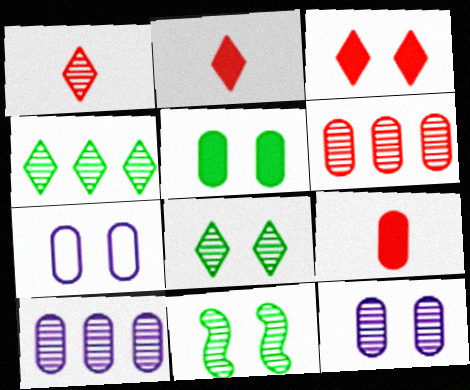[[1, 10, 11], 
[3, 7, 11]]